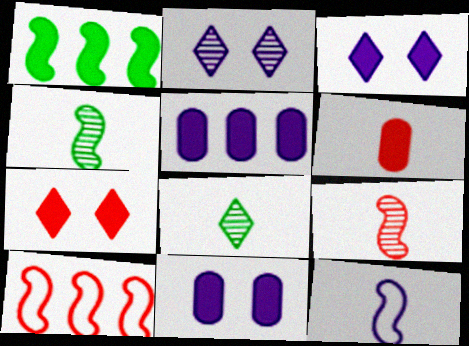[[1, 3, 6], 
[2, 5, 12], 
[6, 8, 12], 
[8, 10, 11]]